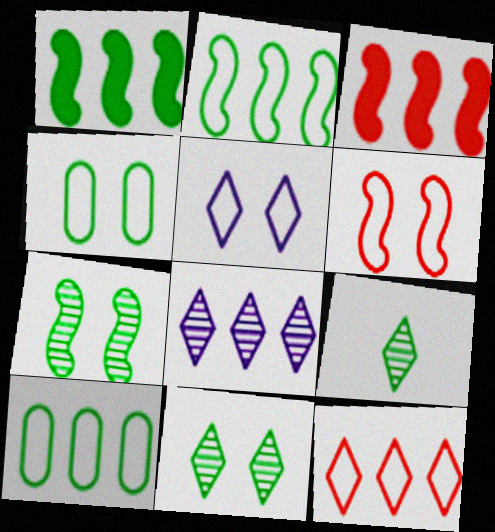[[1, 4, 9], 
[3, 8, 10], 
[4, 5, 6]]